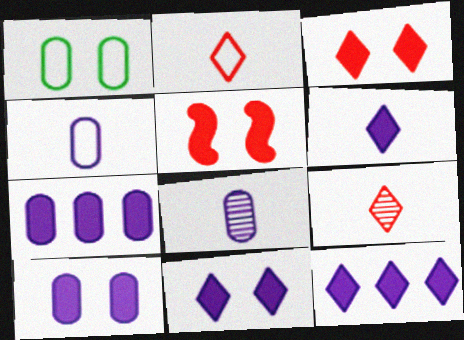[[6, 11, 12]]